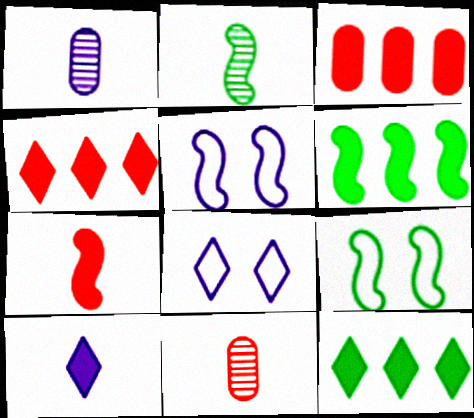[[1, 4, 9], 
[2, 3, 8], 
[2, 6, 9], 
[5, 11, 12], 
[6, 8, 11]]